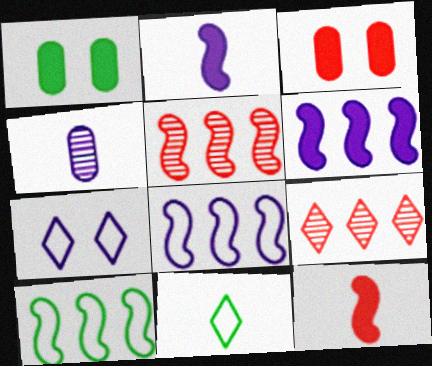[[4, 6, 7], 
[4, 11, 12], 
[5, 6, 10]]